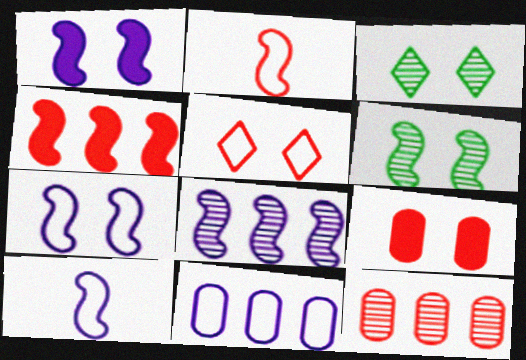[[1, 8, 10], 
[3, 7, 9], 
[4, 6, 10]]